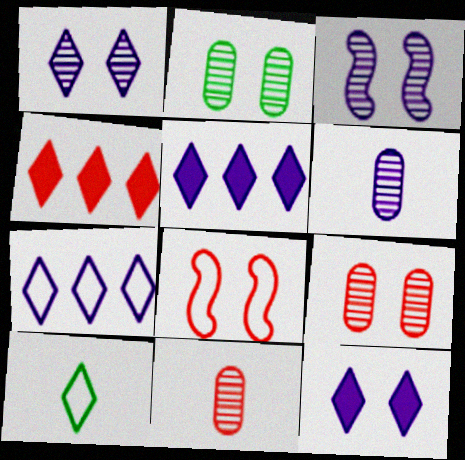[[1, 4, 10], 
[2, 8, 12], 
[4, 8, 11]]